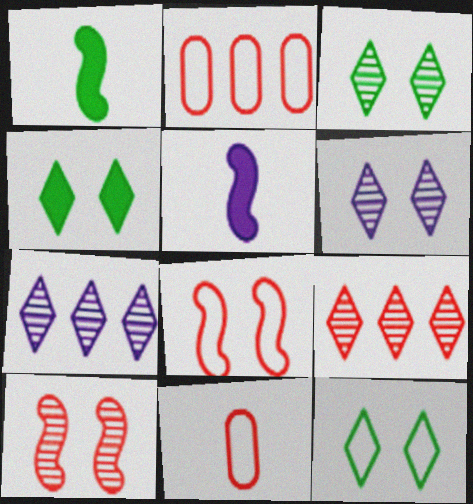[[1, 2, 6], 
[2, 3, 5], 
[3, 4, 12]]